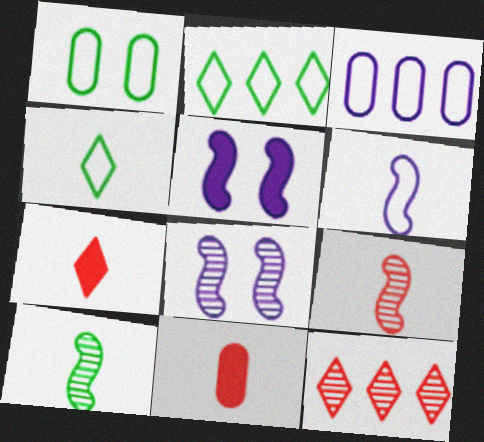[[2, 8, 11]]